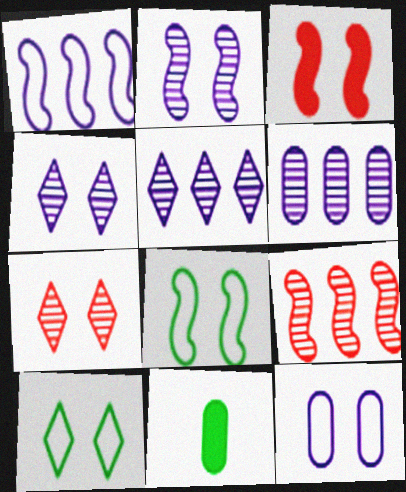[[1, 7, 11], 
[2, 3, 8]]